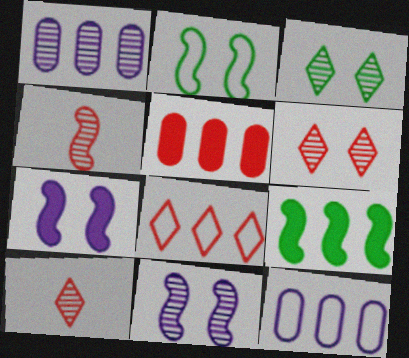[[1, 3, 4], 
[1, 8, 9]]